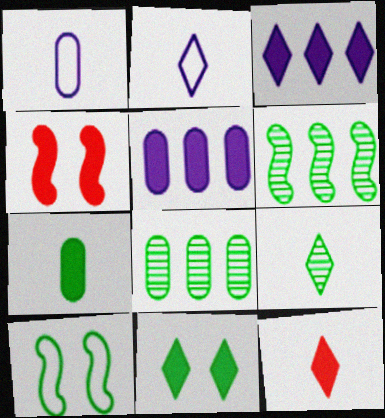[[2, 4, 8], 
[2, 9, 12], 
[3, 4, 7], 
[3, 11, 12]]